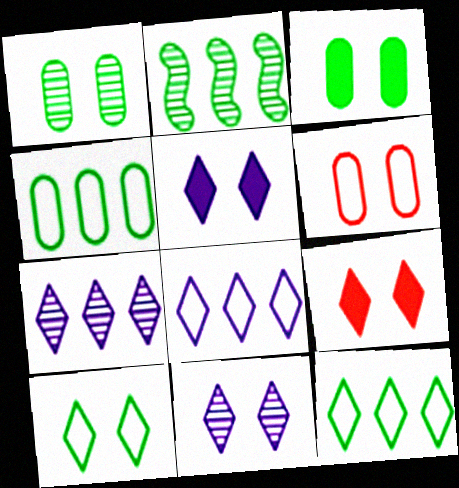[[9, 10, 11]]